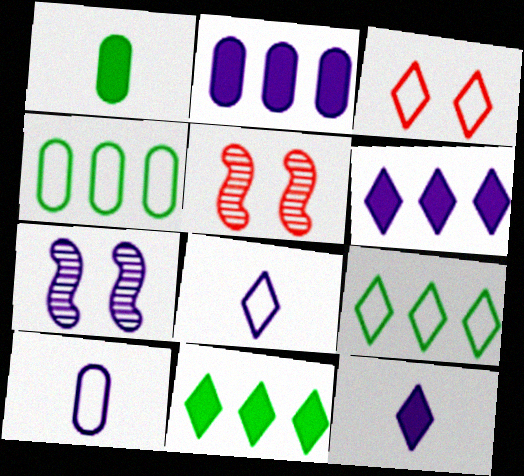[[2, 7, 8], 
[3, 8, 9], 
[4, 5, 12], 
[5, 10, 11], 
[6, 7, 10]]